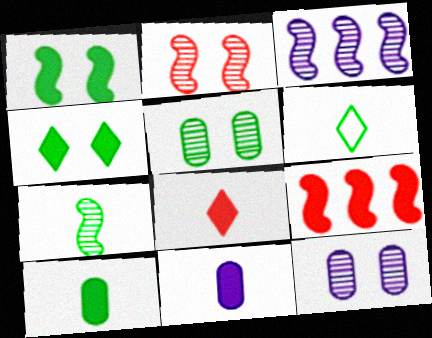[[2, 3, 7], 
[4, 9, 11], 
[6, 7, 10], 
[6, 9, 12]]